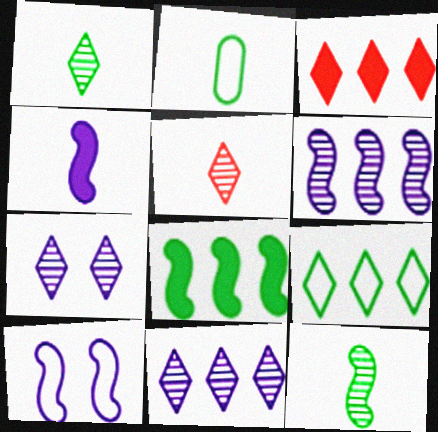[[2, 4, 5], 
[3, 9, 11], 
[4, 6, 10]]